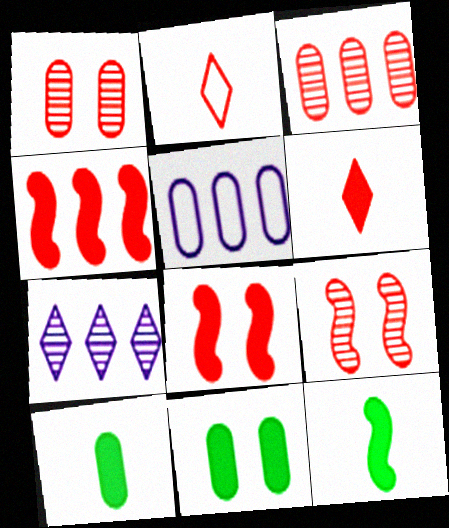[[1, 2, 4], 
[1, 5, 10], 
[2, 3, 8]]